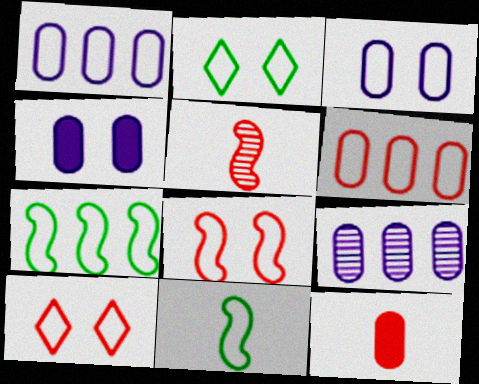[[1, 10, 11], 
[2, 3, 8]]